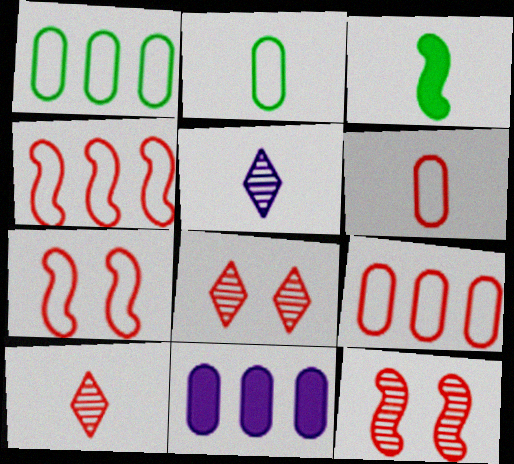[[3, 5, 6]]